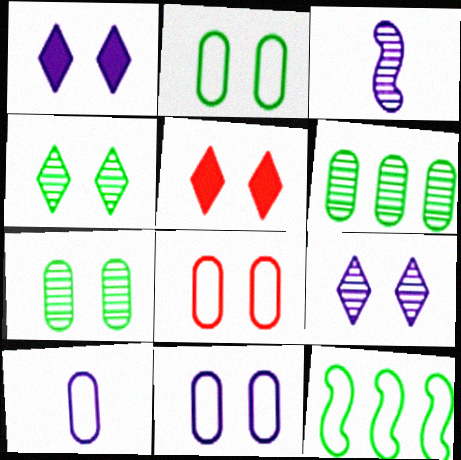[[2, 8, 11]]